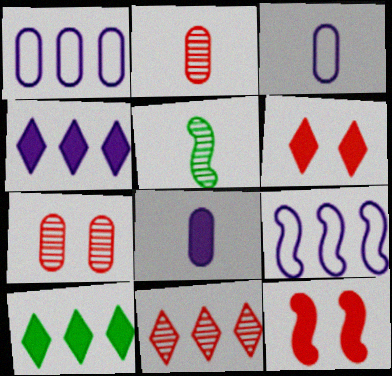[[1, 5, 6], 
[5, 9, 12], 
[8, 10, 12]]